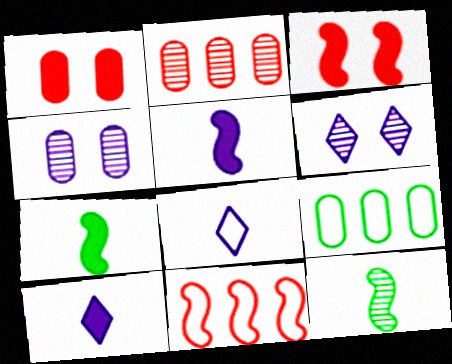[[2, 6, 12]]